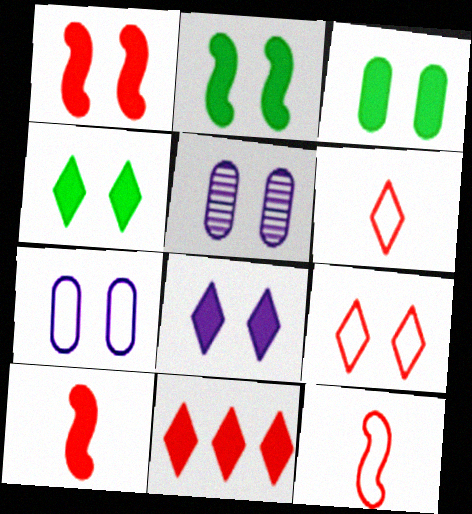[[1, 3, 8], 
[2, 3, 4], 
[2, 5, 9]]